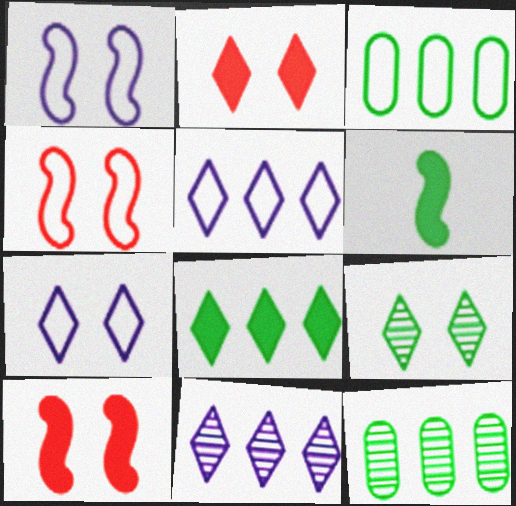[[2, 7, 9], 
[3, 6, 9]]